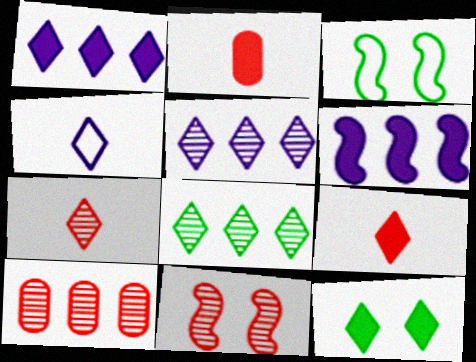[[1, 9, 12], 
[2, 3, 5], 
[2, 6, 12], 
[7, 10, 11]]